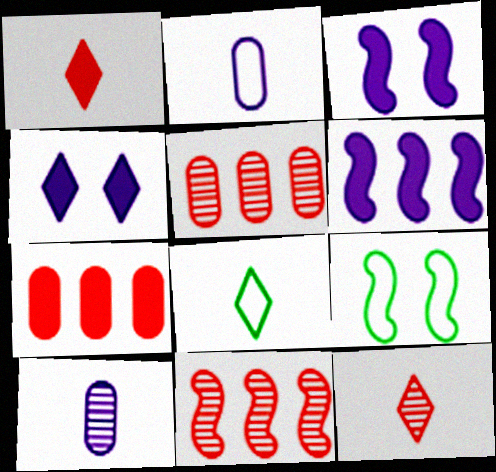[[3, 5, 8]]